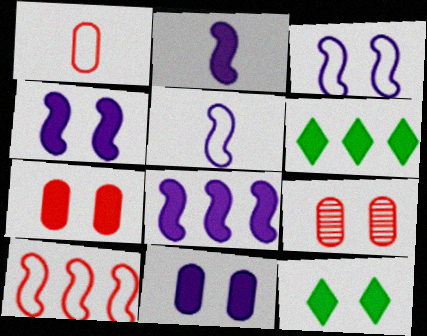[[2, 4, 8], 
[2, 6, 7], 
[3, 9, 12], 
[4, 7, 12], 
[5, 6, 9]]